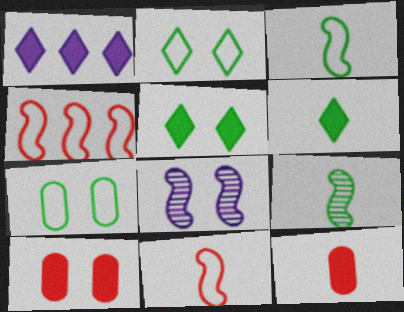[[2, 8, 10]]